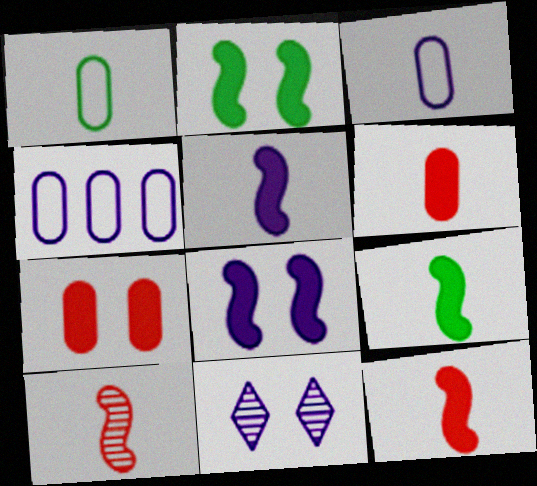[[4, 5, 11], 
[5, 9, 12]]